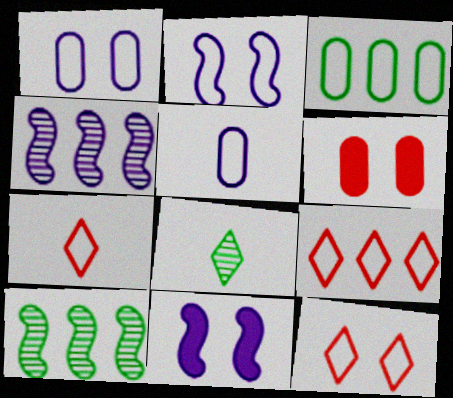[[2, 3, 7], 
[7, 9, 12]]